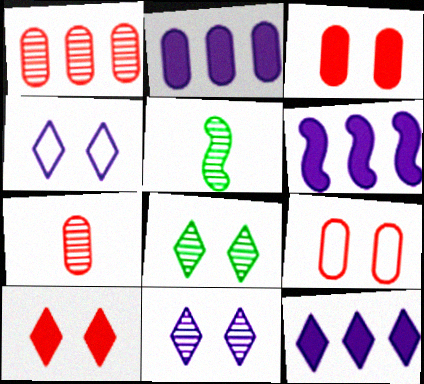[[1, 5, 11], 
[2, 6, 12], 
[4, 8, 10], 
[5, 9, 12]]